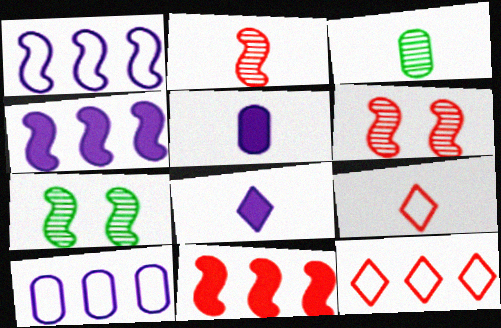[[5, 7, 12]]